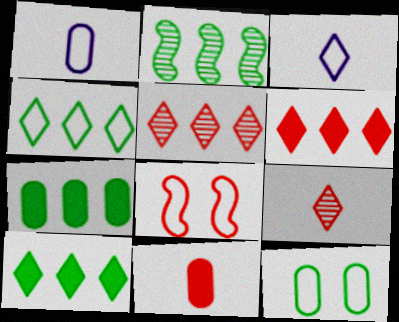[[1, 4, 8], 
[2, 4, 7], 
[5, 8, 11]]